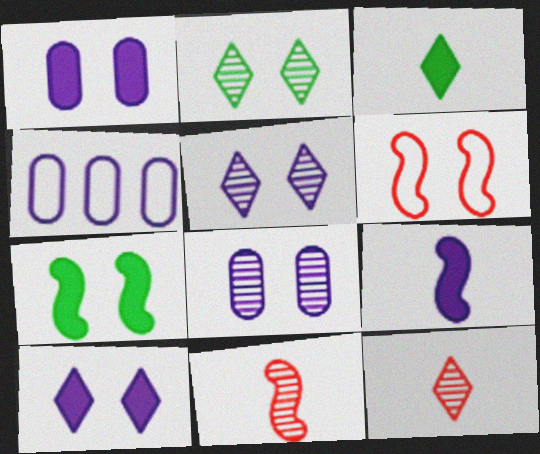[[1, 2, 6], 
[4, 5, 9], 
[4, 7, 12]]